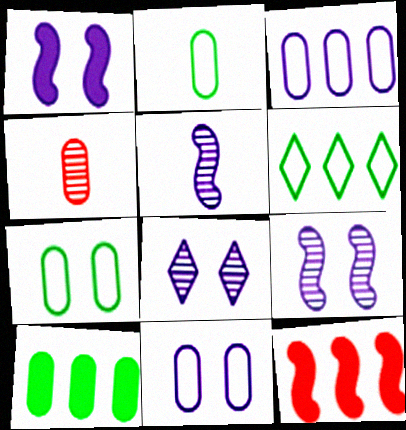[[1, 4, 6], 
[1, 8, 11], 
[2, 8, 12], 
[4, 10, 11]]